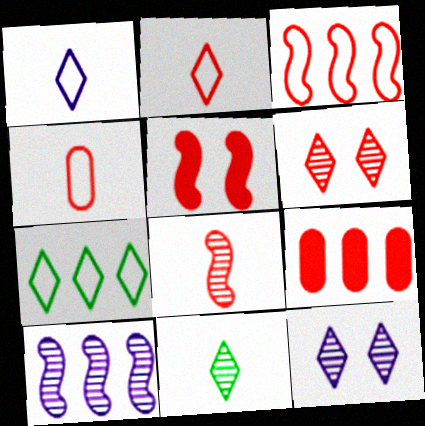[[3, 5, 8], 
[7, 9, 10]]